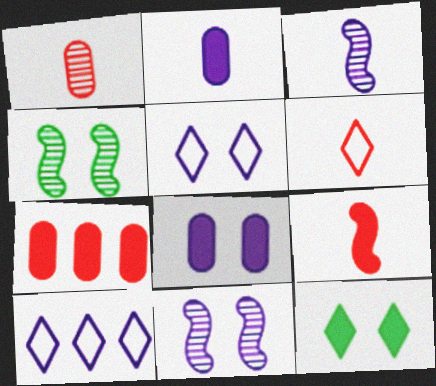[[1, 6, 9], 
[2, 10, 11], 
[3, 8, 10], 
[5, 8, 11]]